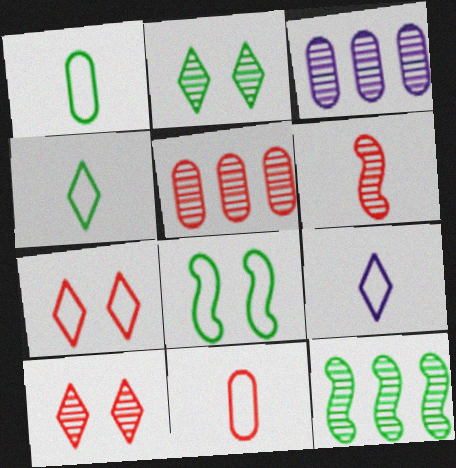[[2, 3, 6], 
[5, 6, 10]]